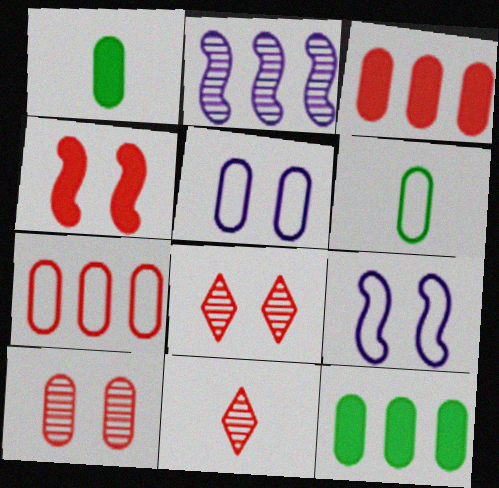[[4, 7, 11], 
[5, 6, 7], 
[9, 11, 12]]